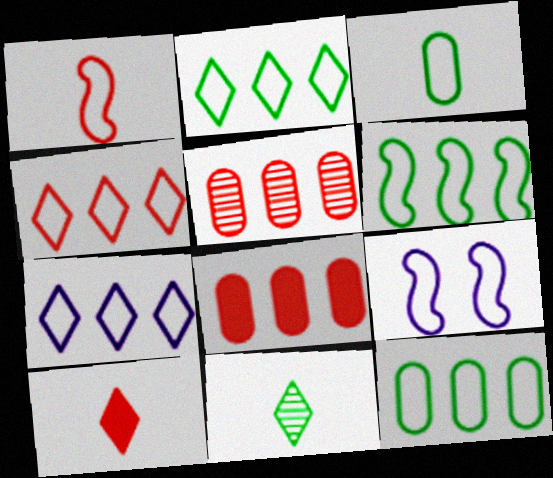[[1, 6, 9], 
[2, 4, 7], 
[2, 6, 12], 
[3, 4, 9], 
[8, 9, 11]]